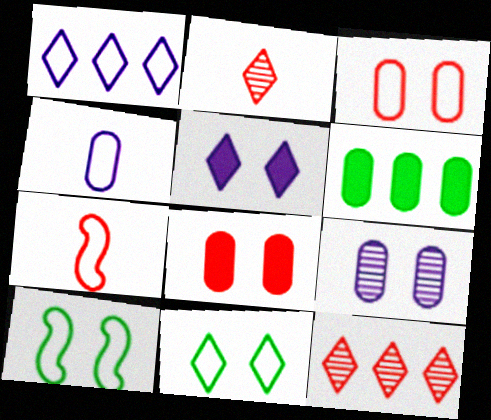[[7, 8, 12]]